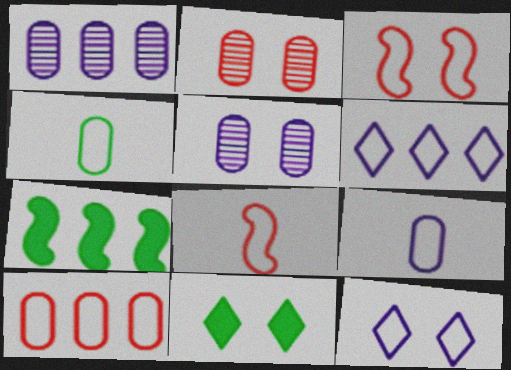[[1, 8, 11], 
[3, 4, 6], 
[3, 5, 11]]